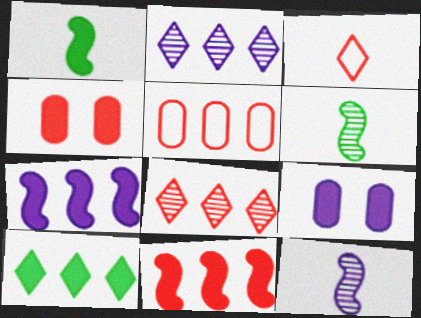[[5, 8, 11]]